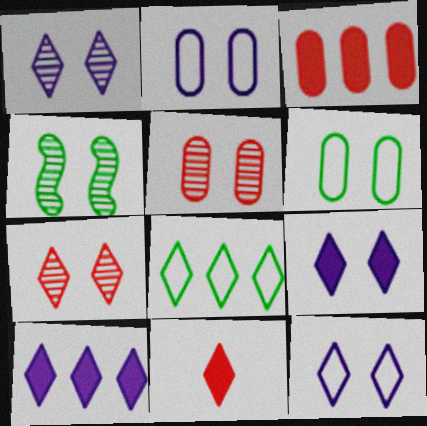[[1, 4, 5], 
[1, 8, 11], 
[1, 9, 12]]